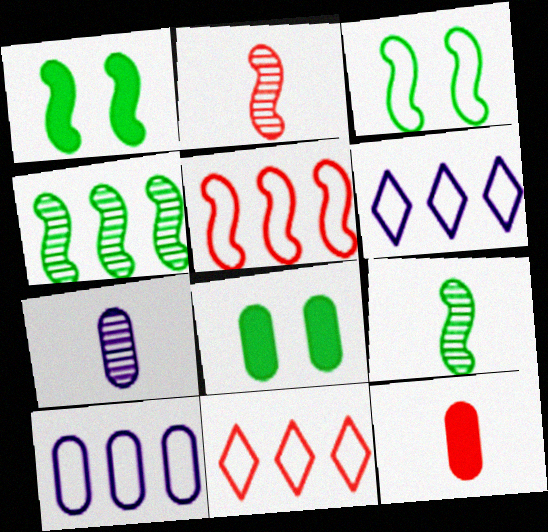[[1, 7, 11], 
[2, 6, 8]]